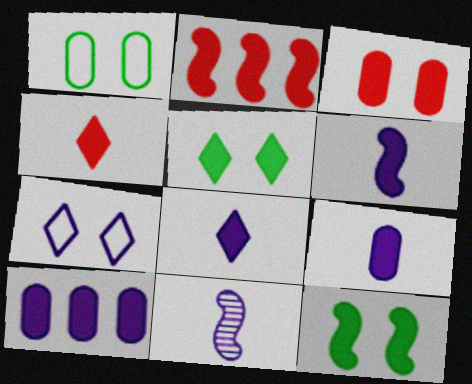[[2, 3, 4], 
[2, 5, 9], 
[2, 6, 12], 
[4, 10, 12], 
[6, 8, 9], 
[7, 10, 11]]